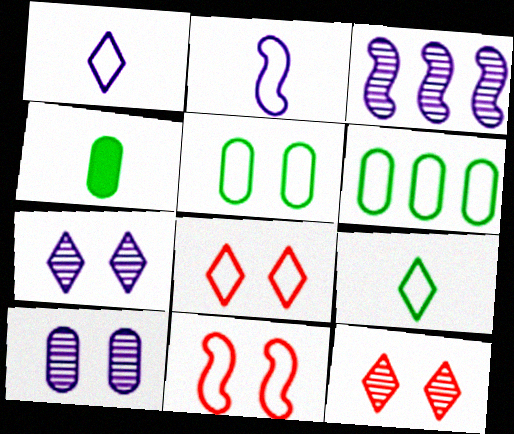[[1, 6, 11], 
[2, 6, 8], 
[3, 4, 8]]